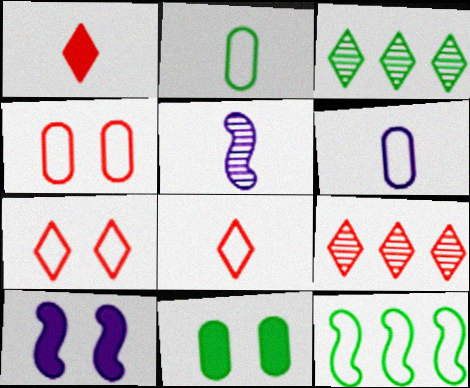[[1, 2, 5], 
[1, 7, 9], 
[2, 9, 10], 
[6, 7, 12]]